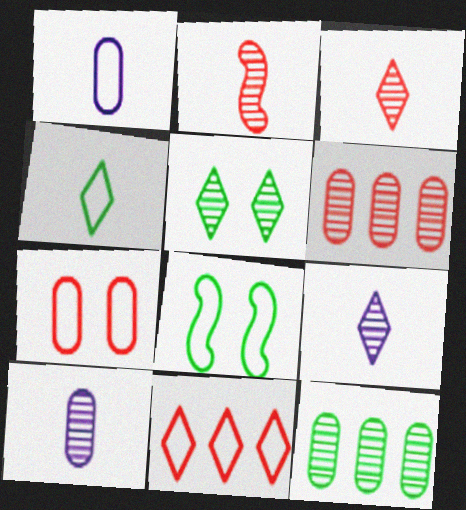[[1, 8, 11]]